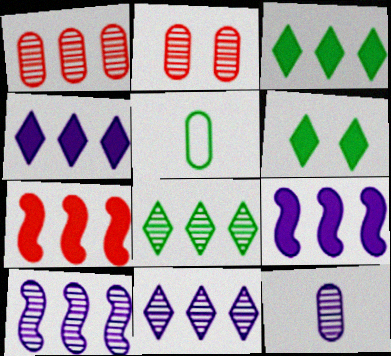[[1, 8, 10]]